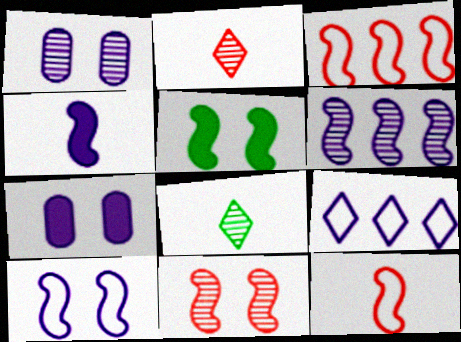[[1, 4, 9], 
[3, 7, 8], 
[4, 6, 10], 
[5, 6, 12], 
[5, 10, 11]]